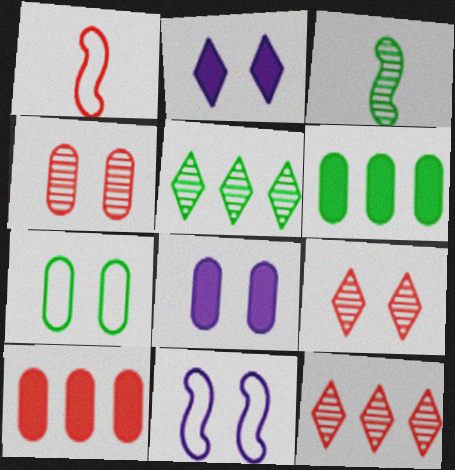[[1, 5, 8], 
[1, 9, 10], 
[4, 7, 8]]